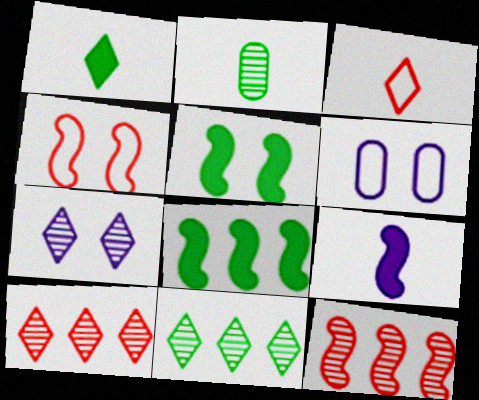[[1, 6, 12], 
[2, 3, 9], 
[2, 7, 12]]